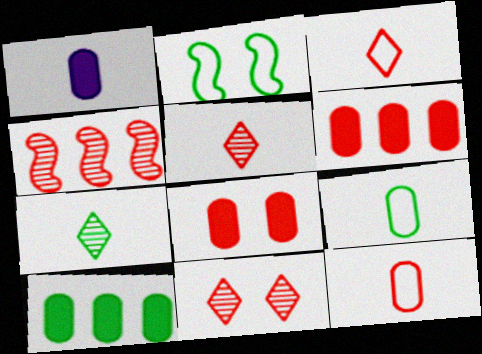[[1, 8, 10], 
[2, 7, 10], 
[3, 4, 8]]